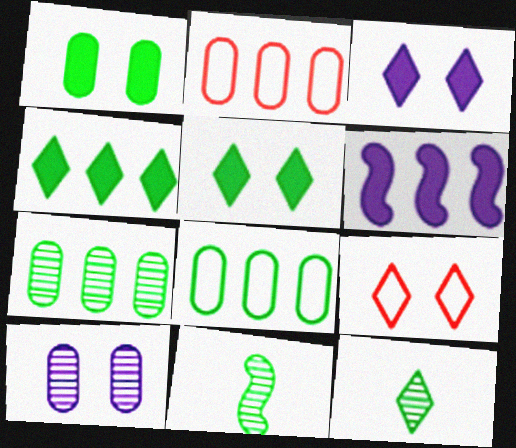[[2, 3, 11], 
[5, 8, 11]]